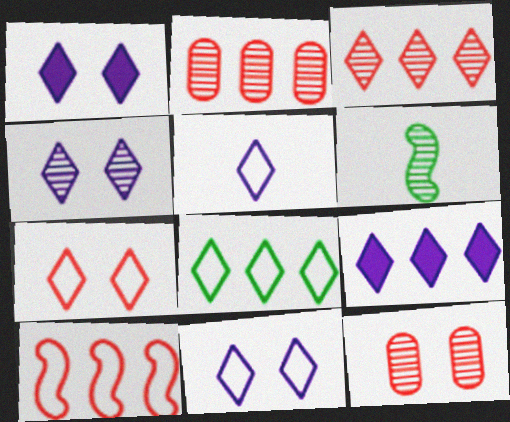[[1, 4, 11], 
[2, 4, 6], 
[3, 8, 9], 
[4, 5, 9], 
[5, 7, 8]]